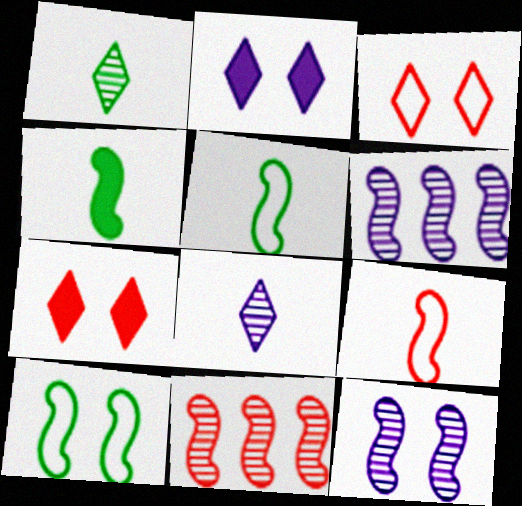[]